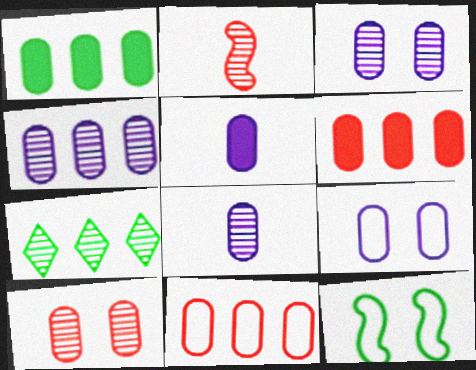[[1, 4, 11], 
[2, 3, 7], 
[3, 4, 8], 
[4, 5, 9]]